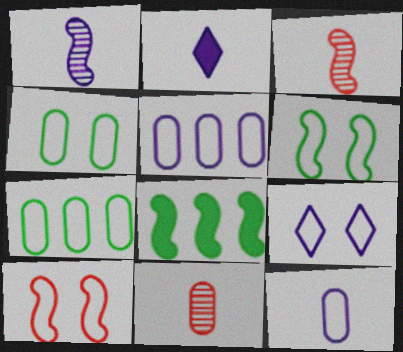[[1, 2, 12], 
[1, 8, 10], 
[4, 9, 10], 
[8, 9, 11]]